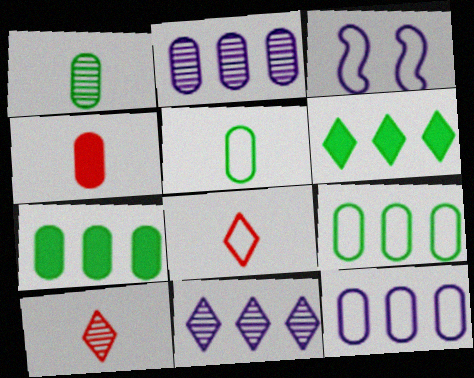[[3, 7, 10], 
[3, 8, 9]]